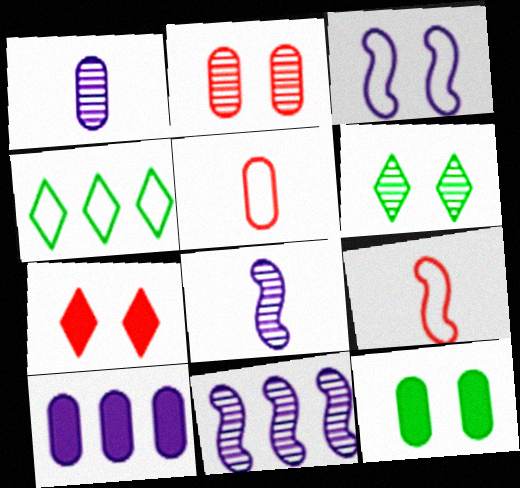[[3, 4, 5], 
[6, 9, 10]]